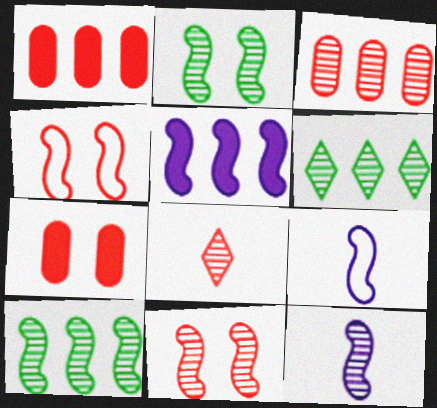[[1, 4, 8], 
[3, 8, 11], 
[6, 7, 9], 
[10, 11, 12]]